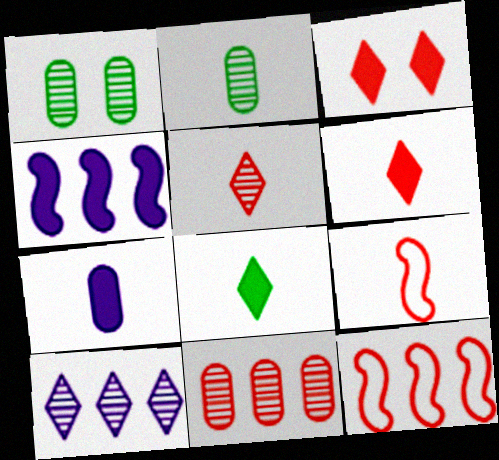[[3, 9, 11]]